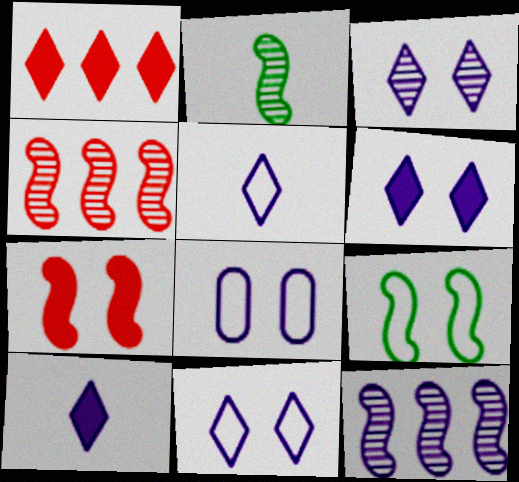[[1, 2, 8], 
[3, 6, 11], 
[8, 10, 12]]